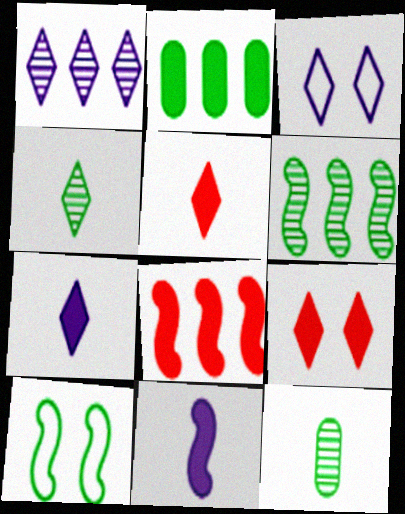[[1, 3, 7], 
[2, 4, 10], 
[2, 9, 11], 
[3, 8, 12]]